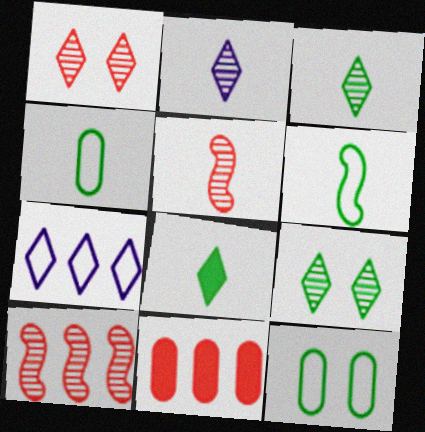[[1, 7, 8]]